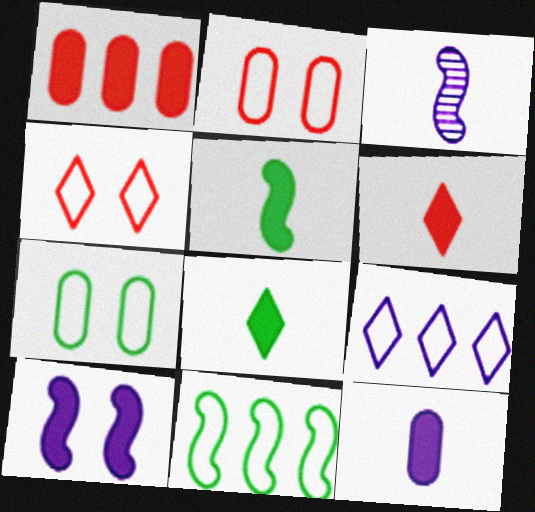[[1, 8, 10], 
[5, 6, 12]]